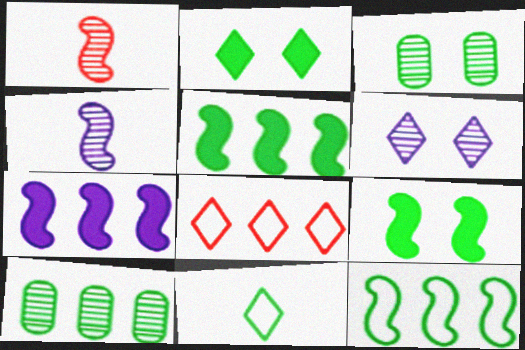[[1, 6, 10], 
[3, 5, 11], 
[7, 8, 10], 
[9, 10, 11]]